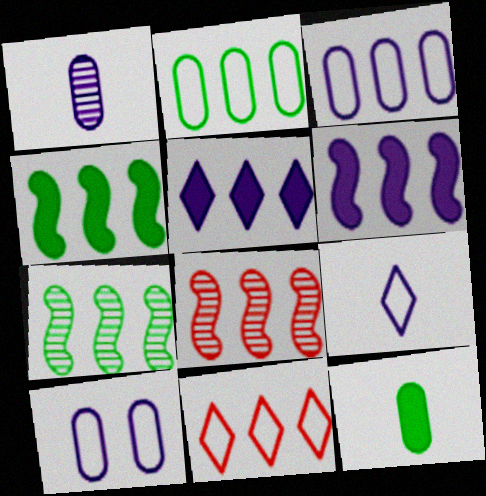[[2, 5, 8]]